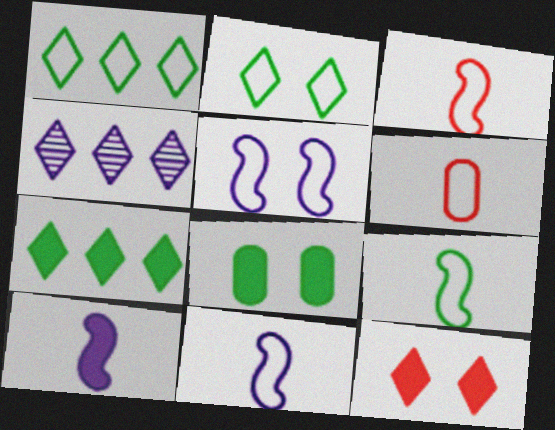[[1, 5, 6], 
[3, 4, 8], 
[3, 9, 11]]